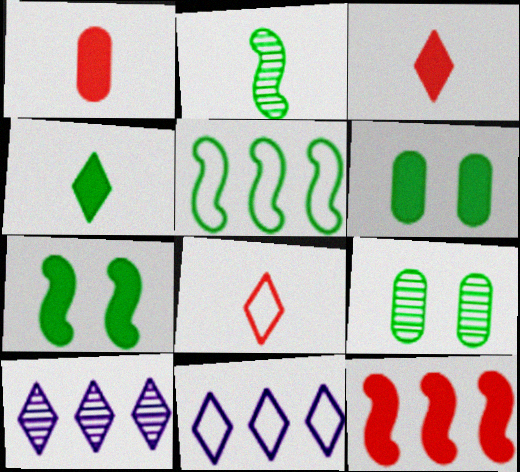[[2, 5, 7], 
[4, 5, 9]]